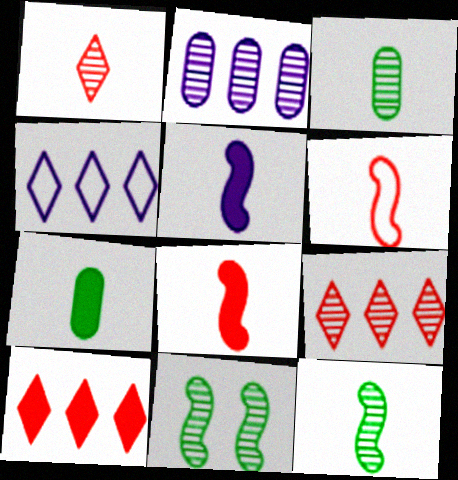[[1, 2, 11], 
[5, 6, 12]]